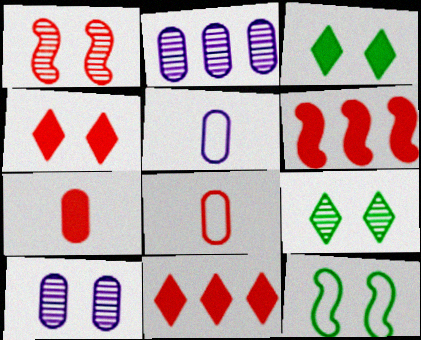[[1, 8, 11], 
[1, 9, 10], 
[4, 6, 7], 
[4, 10, 12], 
[5, 6, 9]]